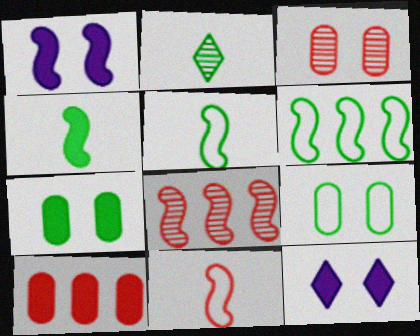[[1, 5, 8], 
[2, 6, 7], 
[4, 10, 12]]